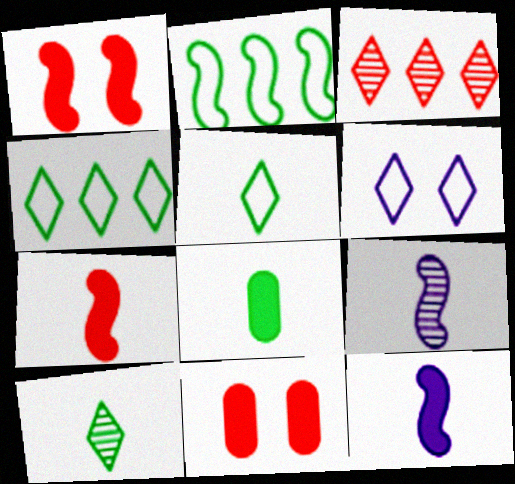[[1, 2, 9], 
[4, 9, 11]]